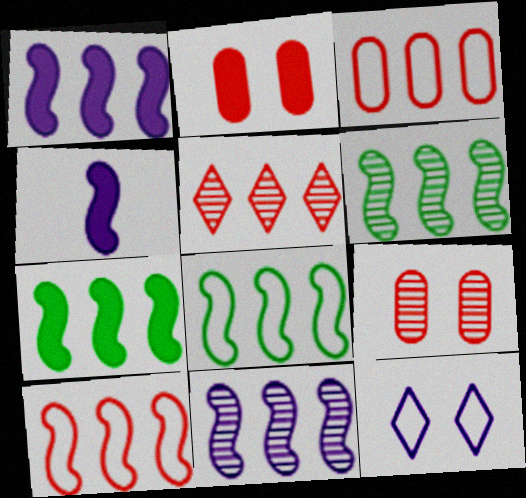[[1, 6, 10], 
[6, 7, 8], 
[7, 10, 11]]